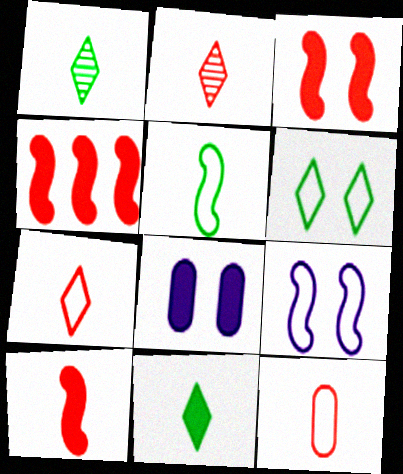[[2, 10, 12], 
[3, 4, 10], 
[4, 8, 11]]